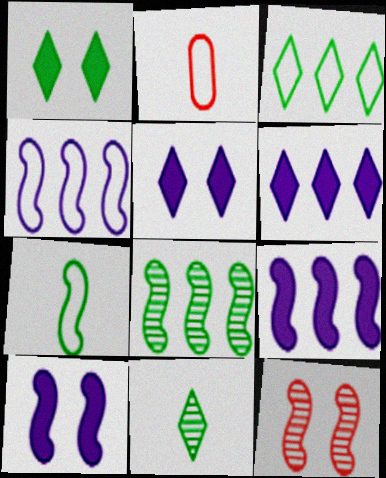[[1, 3, 11], 
[2, 5, 8], 
[7, 9, 12]]